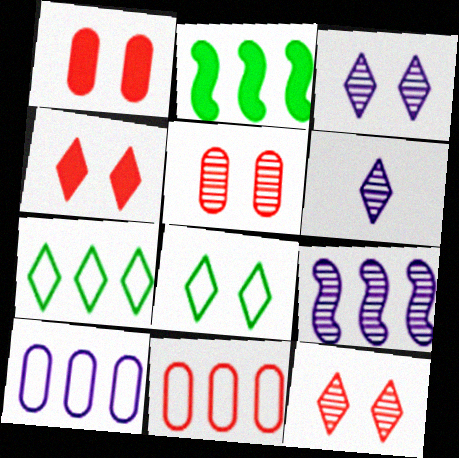[[3, 4, 8], 
[4, 6, 7]]